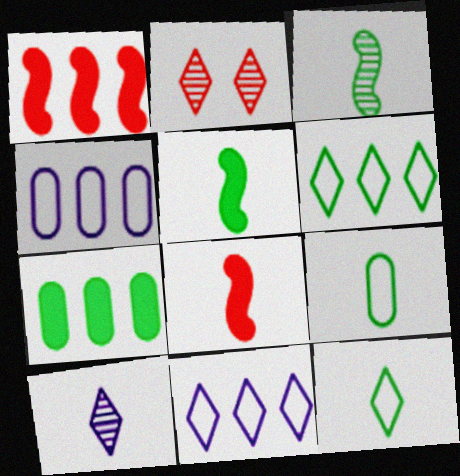[[2, 4, 5], 
[8, 9, 10]]